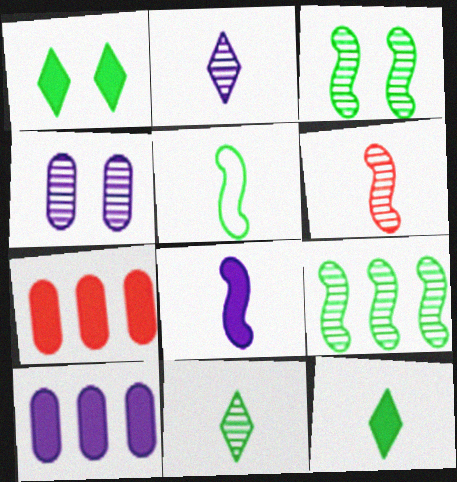[[1, 7, 8], 
[5, 6, 8]]